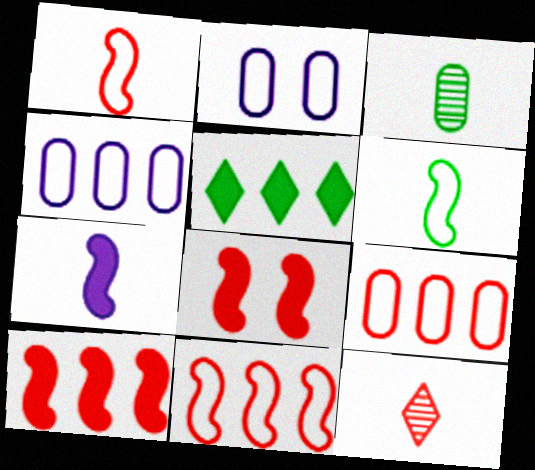[[8, 9, 12]]